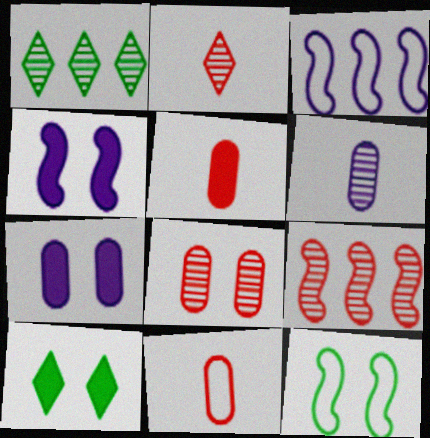[[1, 4, 11], 
[2, 8, 9]]